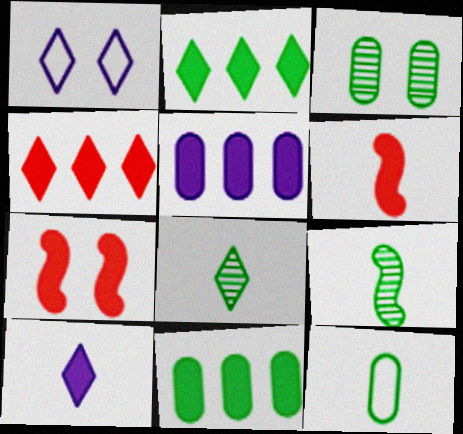[[1, 3, 7], 
[1, 4, 8], 
[3, 11, 12], 
[7, 10, 11]]